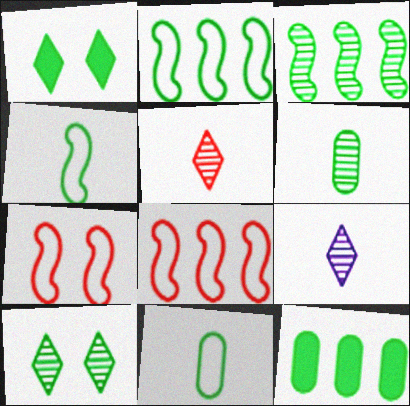[[1, 2, 6], 
[1, 3, 11], 
[3, 6, 10], 
[4, 10, 12], 
[7, 9, 12]]